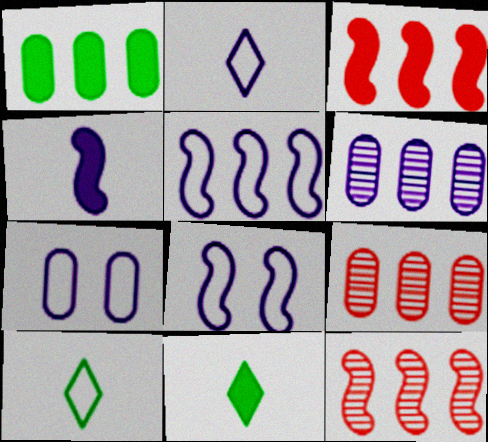[[2, 5, 7], 
[7, 11, 12], 
[8, 9, 11]]